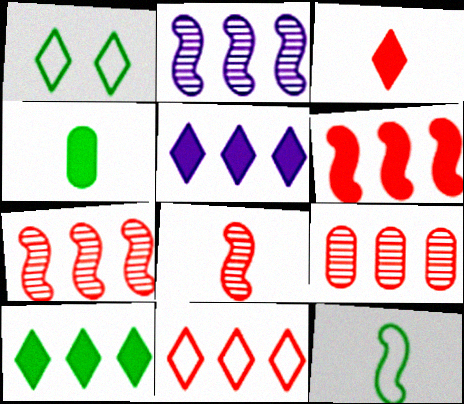[[6, 9, 11]]